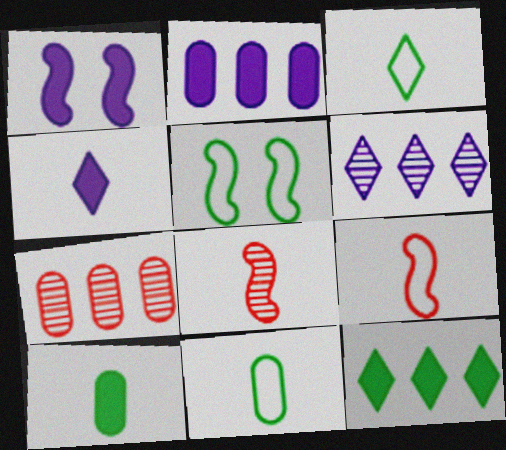[[1, 2, 4], 
[1, 3, 7], 
[4, 5, 7], 
[4, 8, 11]]